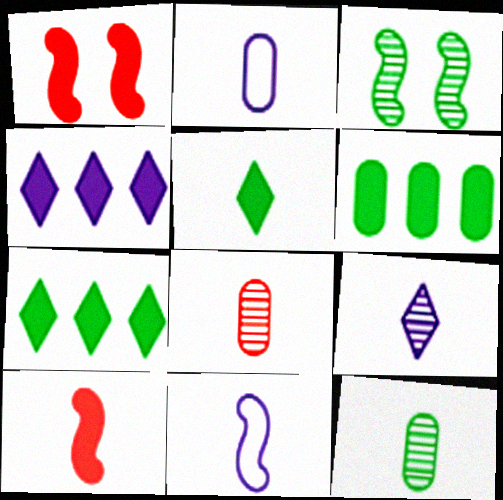[[5, 8, 11]]